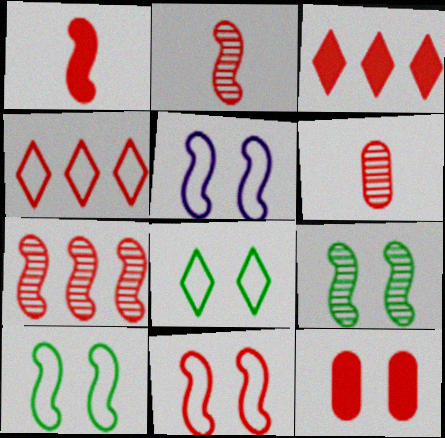[[1, 3, 12], 
[1, 7, 11], 
[2, 4, 12], 
[3, 6, 11], 
[5, 10, 11]]